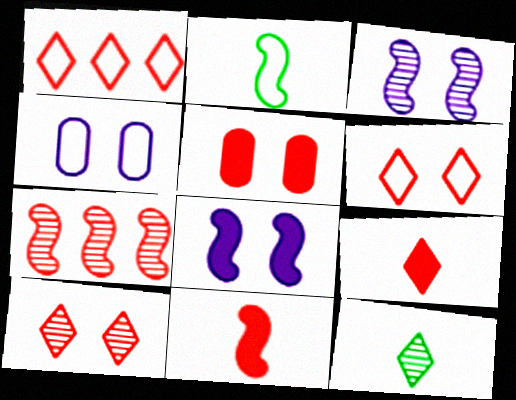[[1, 2, 4], 
[1, 9, 10], 
[2, 7, 8]]